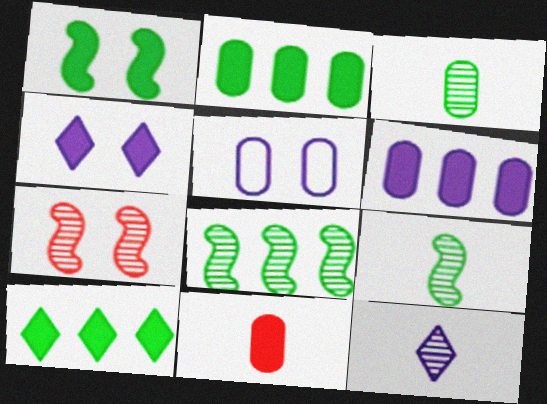[]